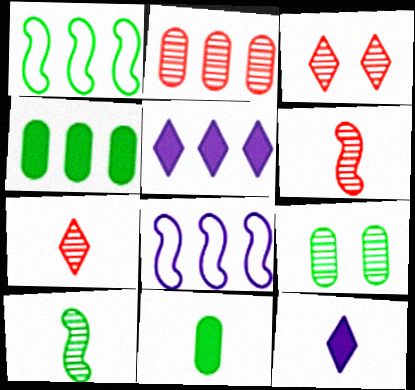[[1, 2, 5], 
[2, 3, 6], 
[3, 8, 11]]